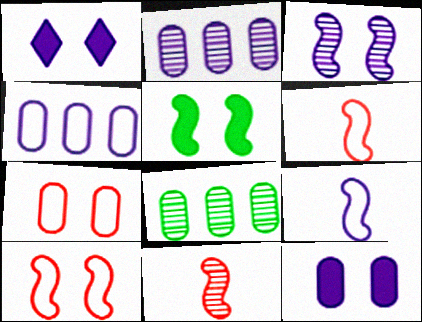[[1, 2, 9], 
[1, 6, 8], 
[3, 5, 10]]